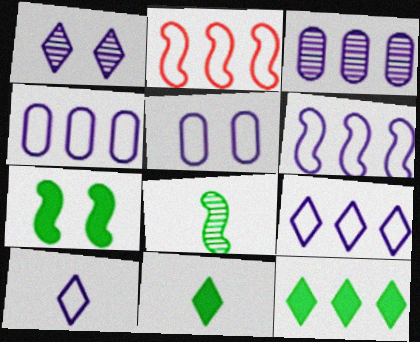[[2, 3, 12], 
[4, 6, 9], 
[5, 6, 10]]